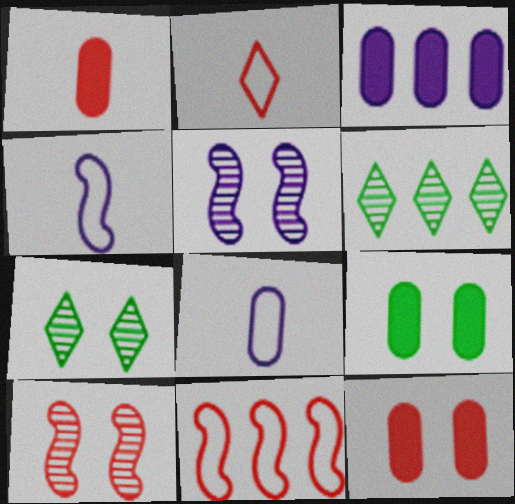[[1, 3, 9], 
[3, 6, 11], 
[4, 6, 12]]